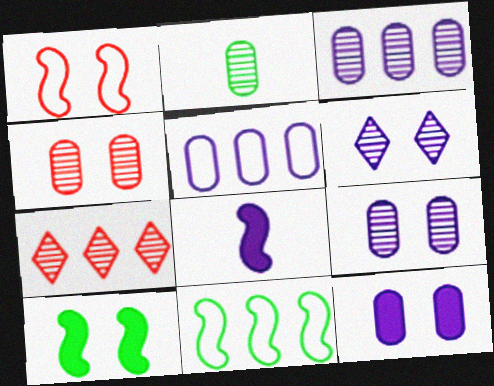[[2, 3, 4], 
[5, 6, 8]]